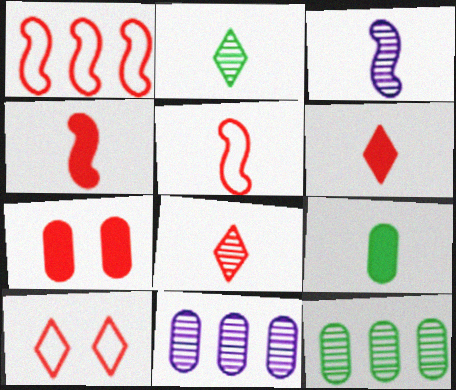[[1, 7, 8]]